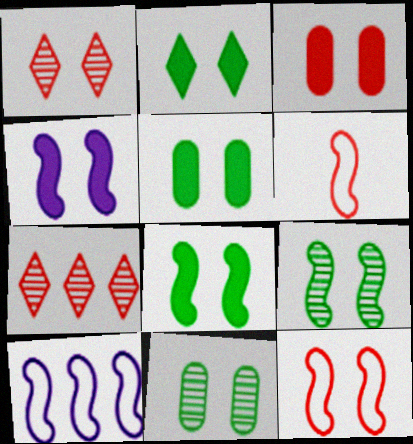[[1, 3, 12], 
[2, 3, 4], 
[2, 5, 8], 
[3, 6, 7], 
[4, 9, 12]]